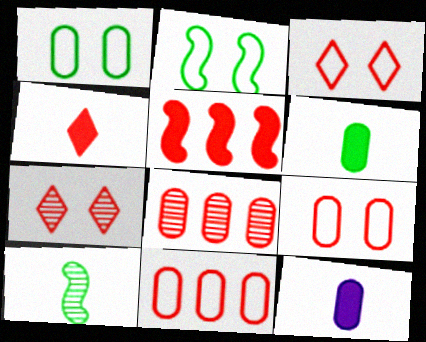[[1, 8, 12]]